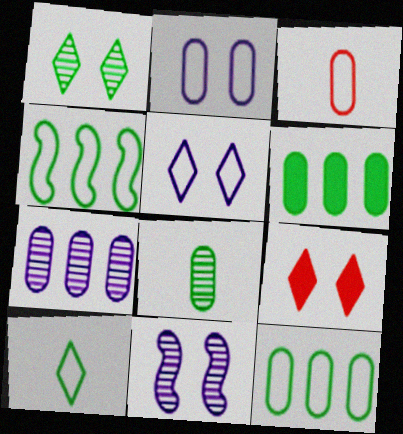[[1, 5, 9], 
[2, 3, 12], 
[3, 4, 5]]